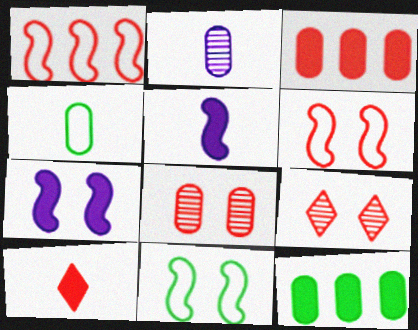[[1, 8, 10], 
[7, 10, 12]]